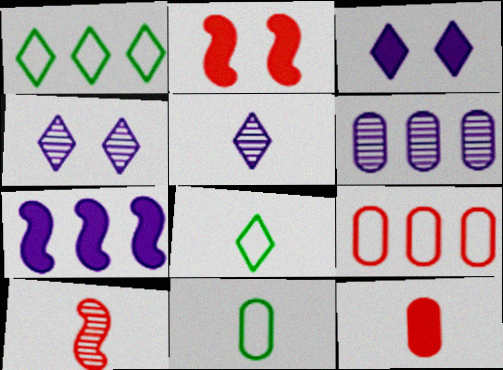[[2, 6, 8]]